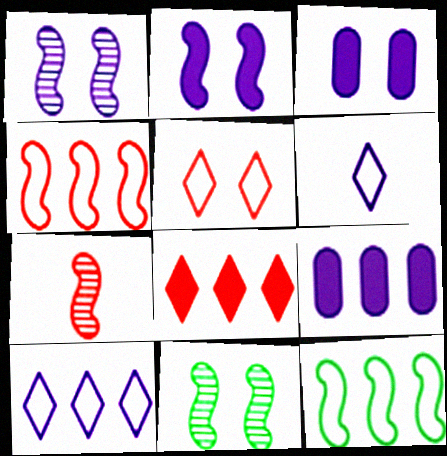[[1, 6, 9], 
[2, 7, 12], 
[3, 5, 11]]